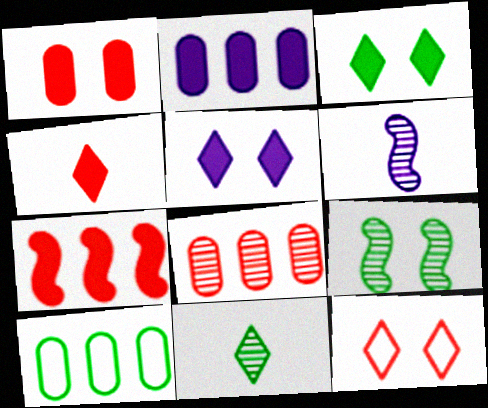[[1, 4, 7], 
[2, 8, 10]]